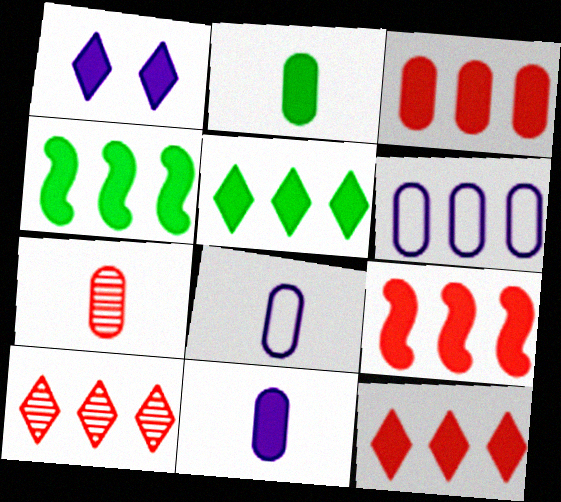[[1, 2, 9], 
[2, 7, 8], 
[3, 9, 12], 
[4, 6, 10]]